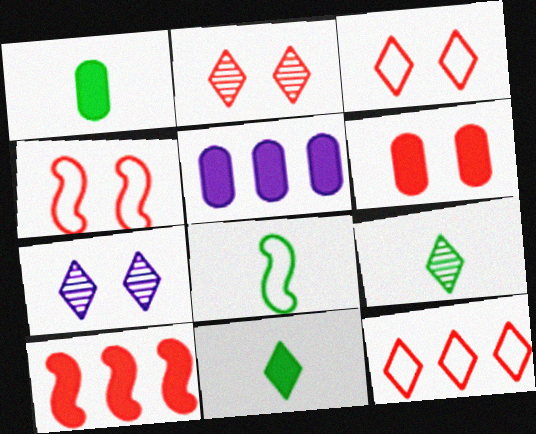[[1, 5, 6], 
[1, 8, 9], 
[2, 4, 6], 
[2, 5, 8], 
[4, 5, 9], 
[7, 11, 12]]